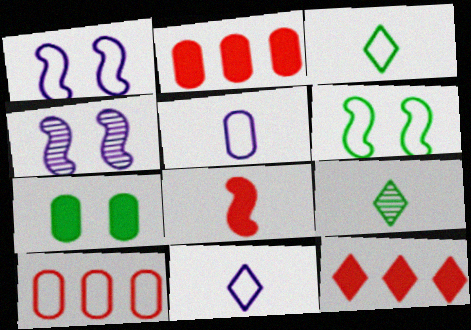[[1, 2, 9], 
[1, 3, 10], 
[2, 3, 4], 
[5, 8, 9], 
[6, 10, 11]]